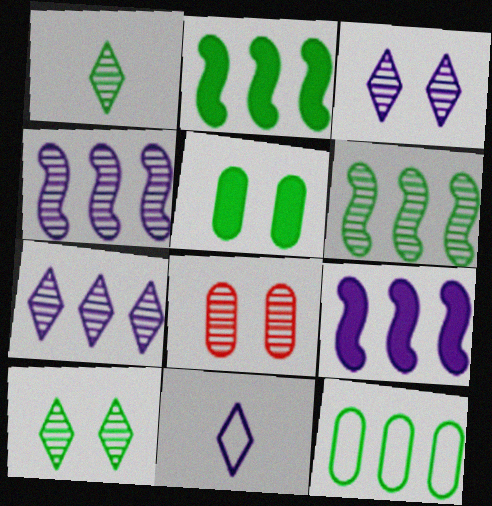[[1, 4, 8], 
[2, 8, 11]]